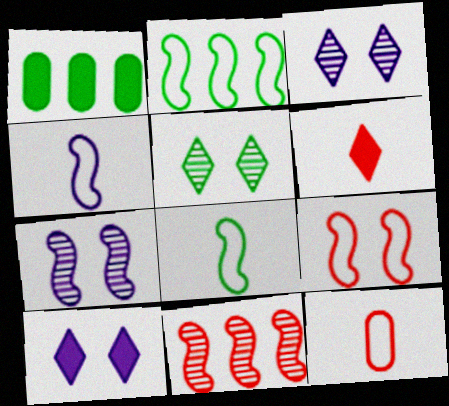[[1, 5, 8], 
[2, 4, 9]]